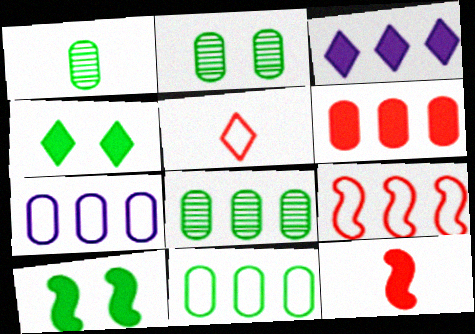[[1, 2, 8], 
[3, 8, 9], 
[6, 7, 8]]